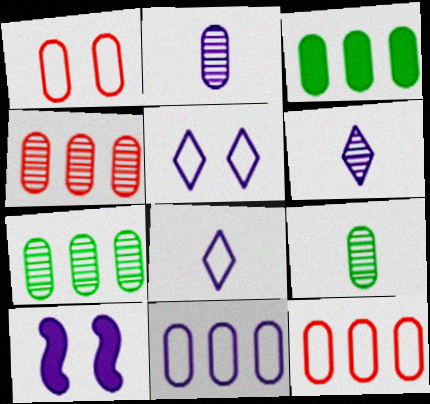[[1, 2, 3], 
[3, 4, 11], 
[6, 10, 11]]